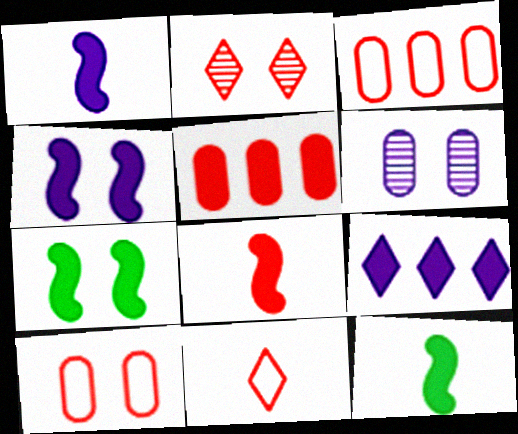[[1, 8, 12], 
[2, 3, 8]]